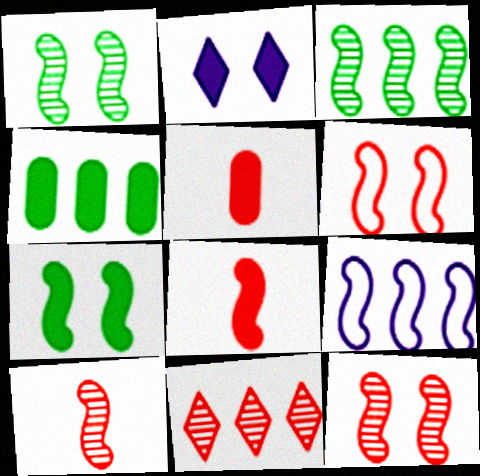[[1, 8, 9], 
[2, 4, 8], 
[4, 9, 11], 
[5, 6, 11], 
[7, 9, 10]]